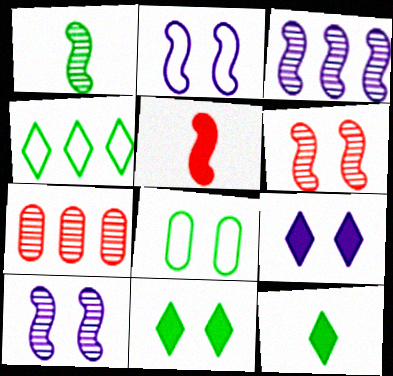[[1, 3, 6], 
[2, 7, 12], 
[6, 8, 9]]